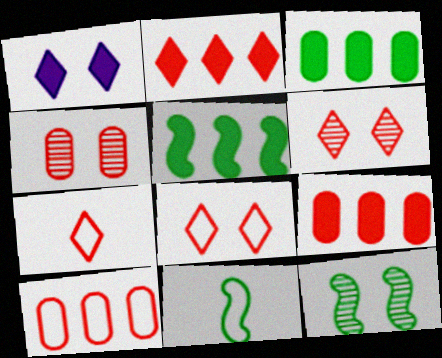[[2, 6, 7], 
[5, 11, 12]]